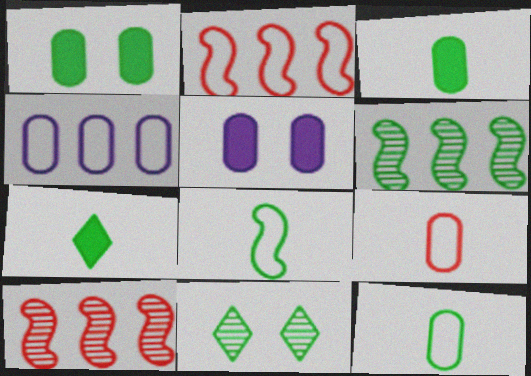[]